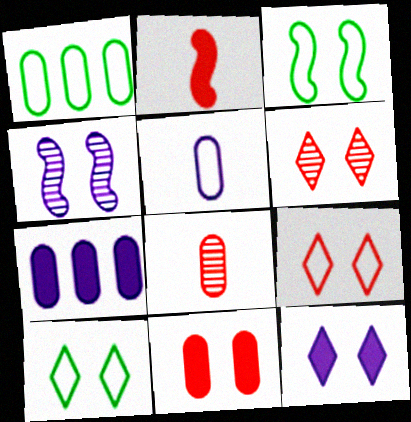[[4, 10, 11], 
[6, 10, 12]]